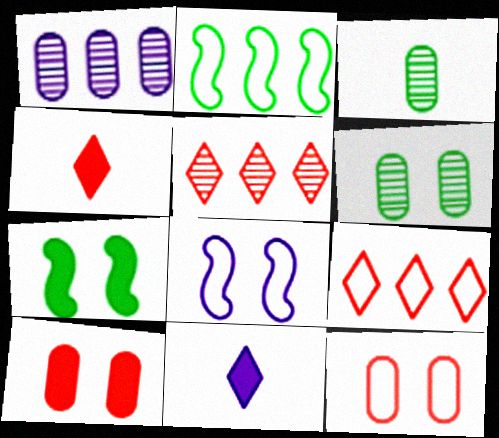[[1, 8, 11]]